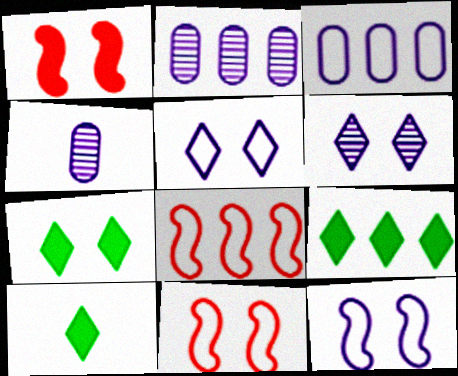[[2, 8, 9], 
[2, 10, 11], 
[4, 7, 8], 
[4, 9, 11], 
[7, 9, 10]]